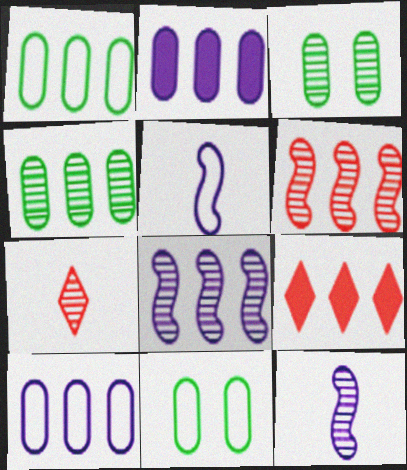[[1, 8, 9], 
[3, 5, 9], 
[3, 7, 8], 
[9, 11, 12]]